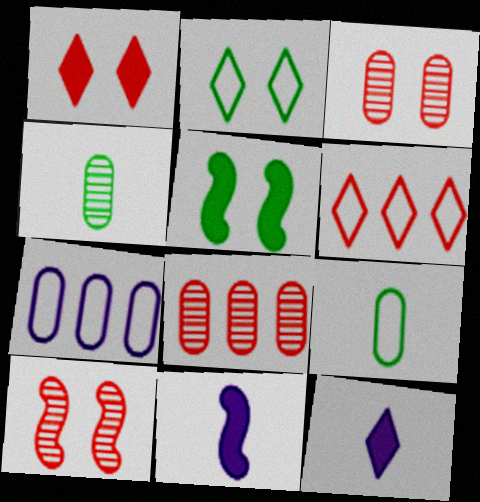[[2, 8, 11]]